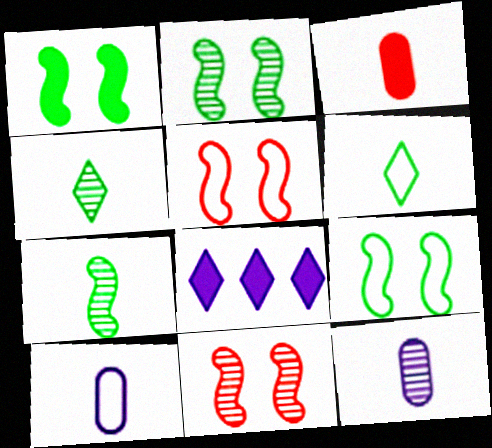[[1, 2, 9], 
[1, 3, 8]]